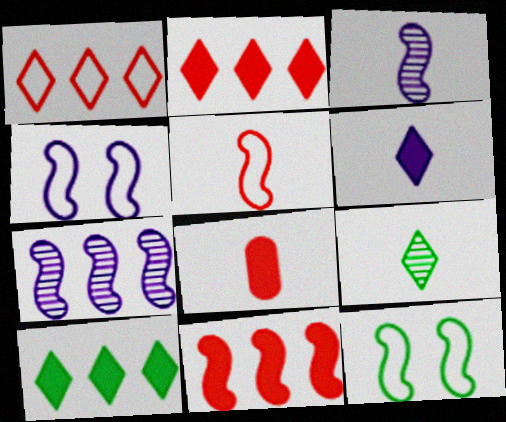[[3, 11, 12]]